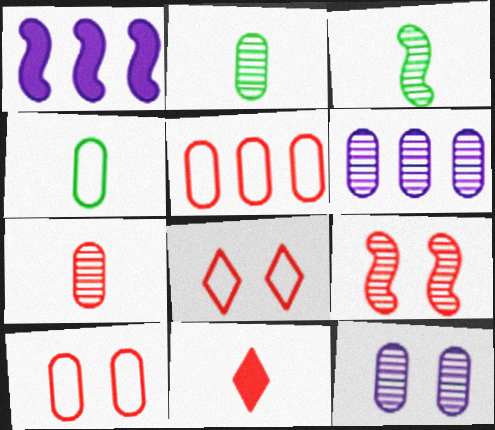[[1, 2, 8], 
[5, 9, 11]]